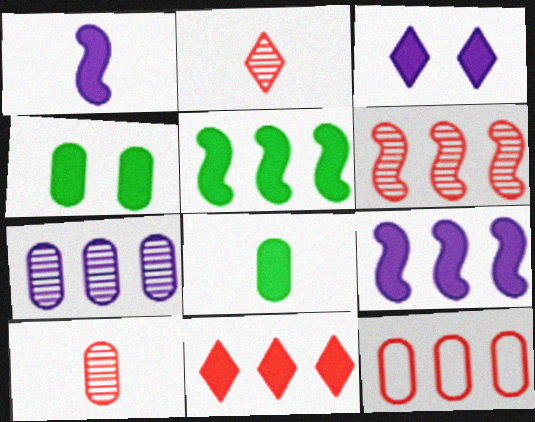[[1, 4, 11], 
[6, 11, 12]]